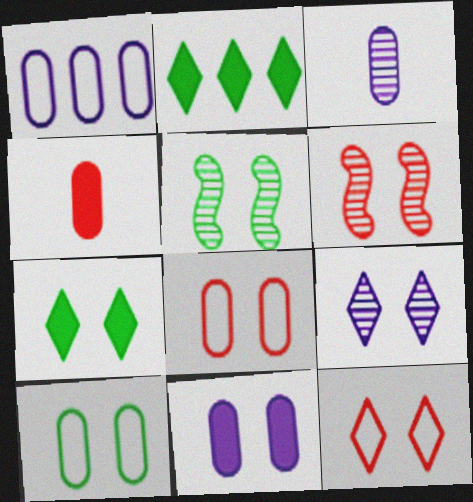[[1, 3, 11], 
[5, 7, 10], 
[5, 11, 12], 
[7, 9, 12]]